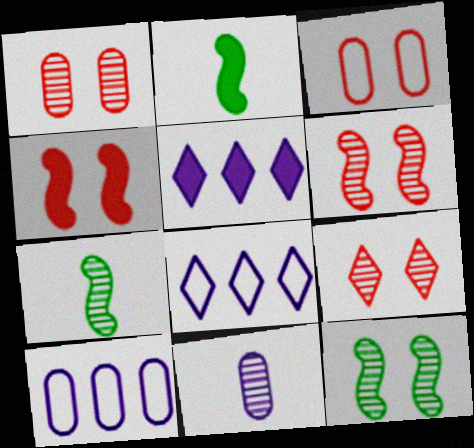[[1, 2, 8], 
[1, 6, 9], 
[2, 9, 10], 
[3, 4, 9], 
[3, 5, 7]]